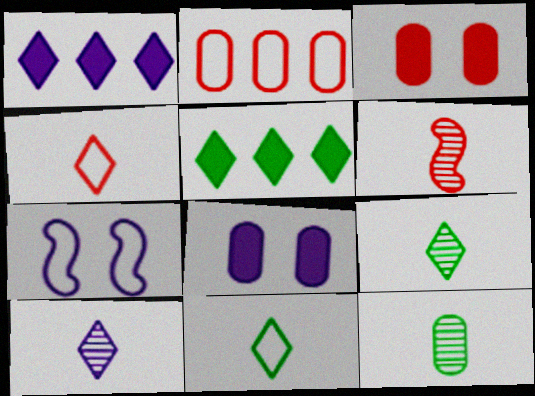[[2, 7, 11], 
[2, 8, 12], 
[6, 10, 12]]